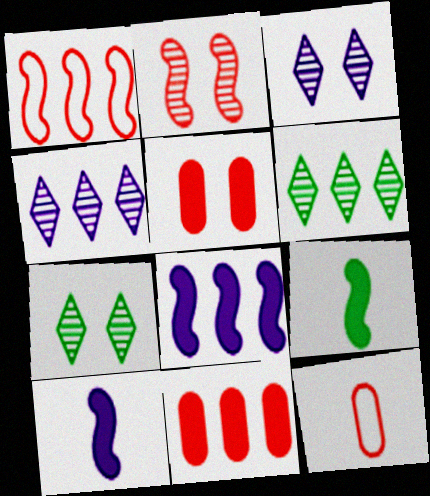[[7, 8, 12]]